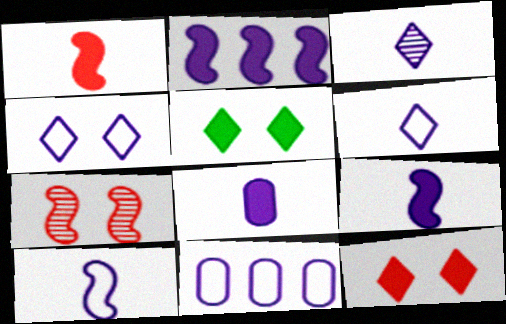[[3, 8, 10], 
[4, 10, 11]]